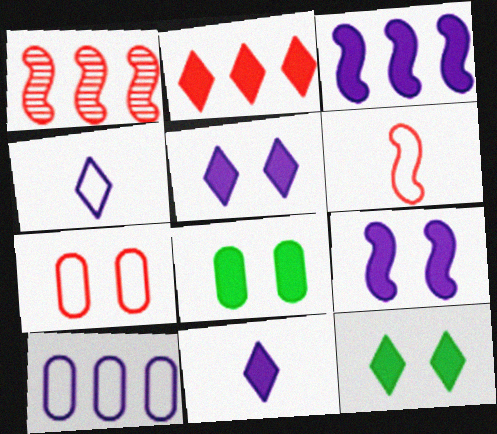[[1, 4, 8], 
[2, 11, 12]]